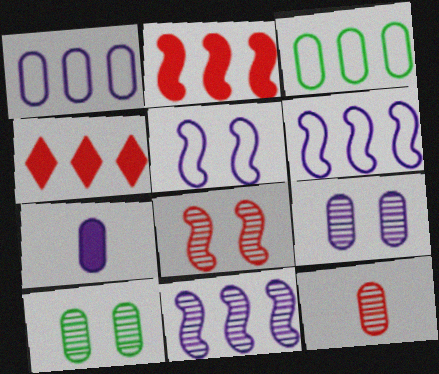[[1, 7, 9], 
[3, 4, 11]]